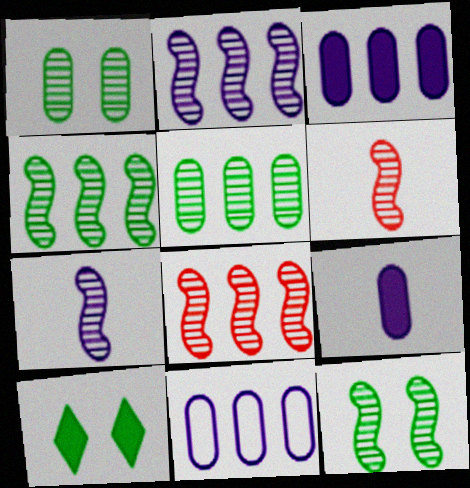[[2, 4, 8], 
[2, 6, 12], 
[6, 10, 11], 
[7, 8, 12]]